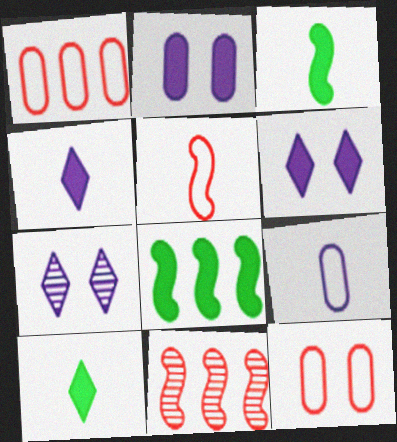[[1, 3, 7]]